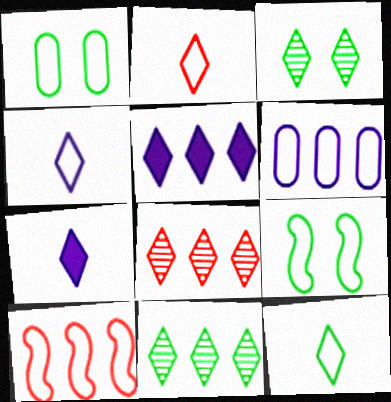[[1, 4, 10], 
[2, 3, 5], 
[2, 4, 12], 
[2, 6, 9]]